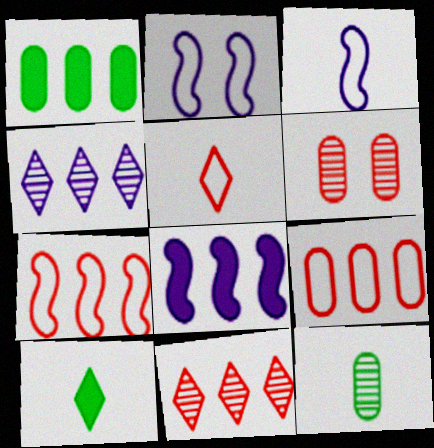[[1, 4, 7]]